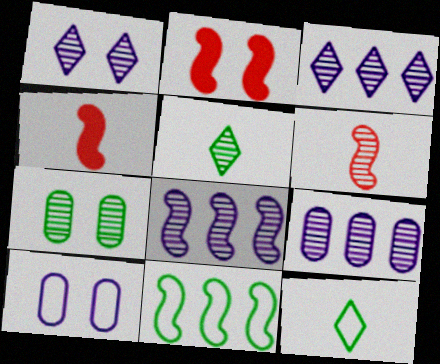[[2, 9, 12], 
[3, 6, 7], 
[3, 8, 9]]